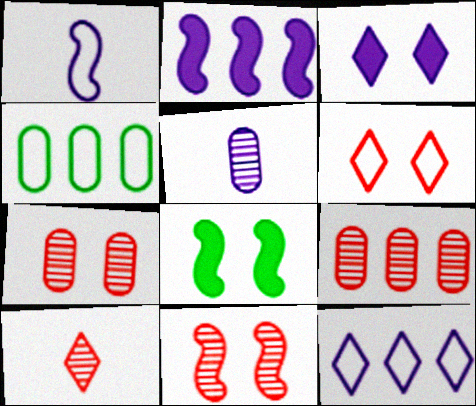[[1, 4, 6], 
[9, 10, 11]]